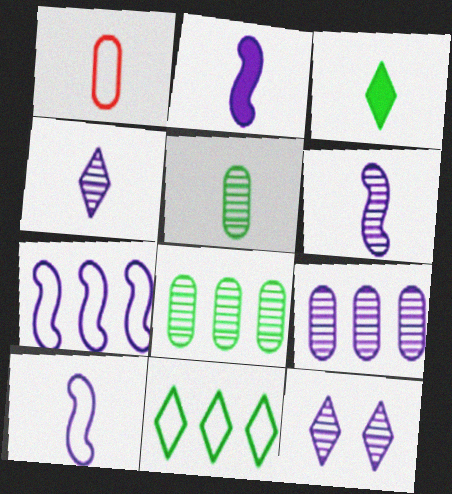[[1, 3, 6], 
[2, 6, 10], 
[6, 9, 12]]